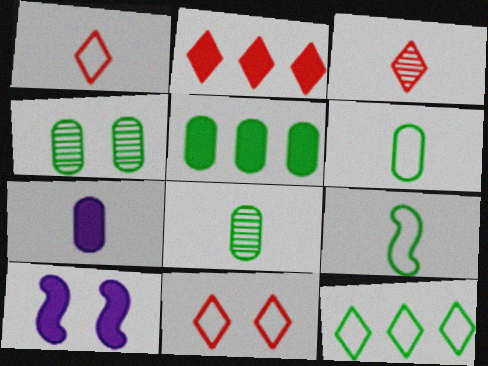[[2, 3, 11], 
[3, 7, 9], 
[4, 5, 6], 
[4, 10, 11]]